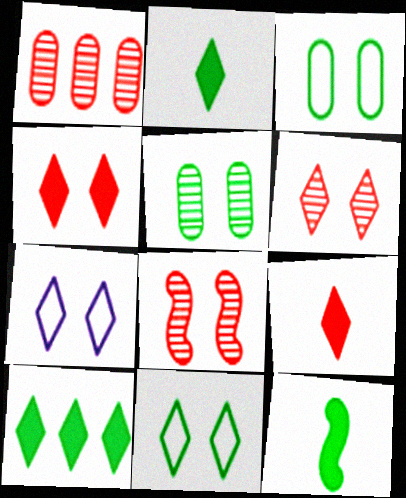[[1, 7, 12]]